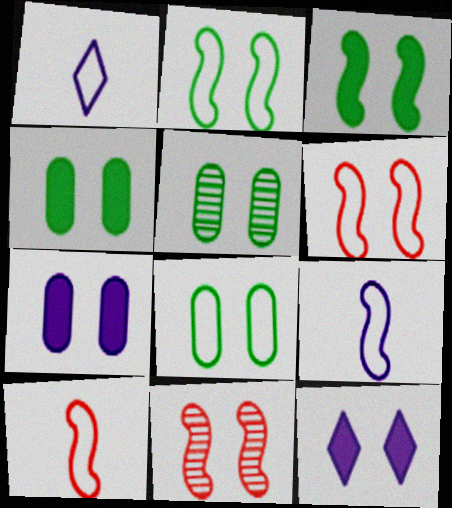[[4, 5, 8], 
[5, 6, 12], 
[8, 11, 12]]